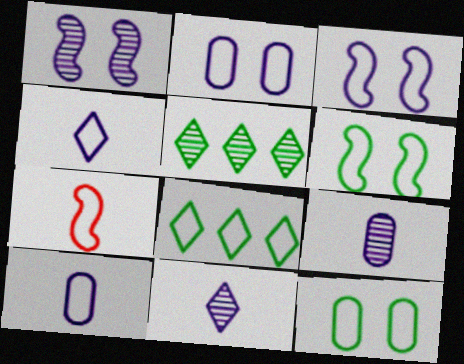[[2, 7, 8]]